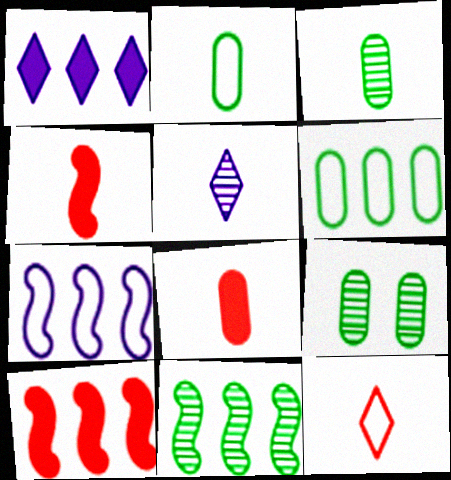[[2, 4, 5], 
[7, 10, 11]]